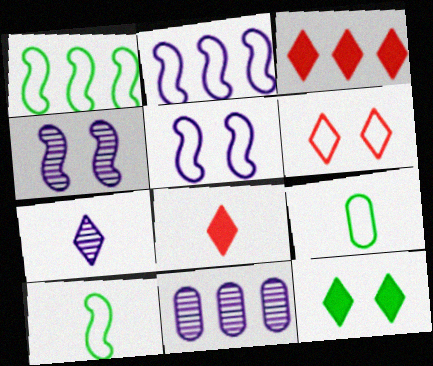[[1, 3, 11], 
[2, 6, 9], 
[3, 4, 9], 
[4, 7, 11]]